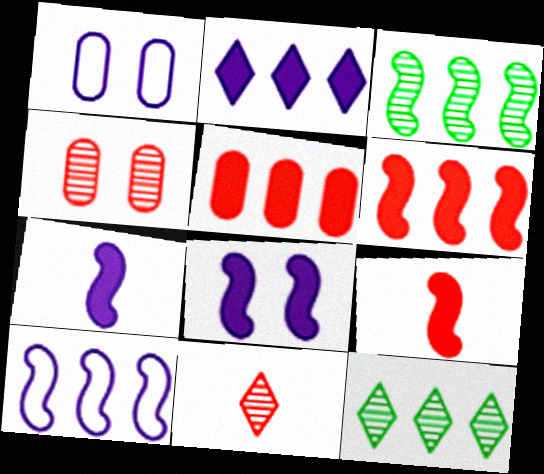[[1, 9, 12], 
[3, 6, 10], 
[5, 10, 12]]